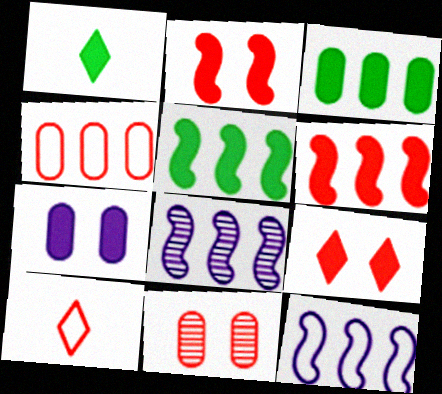[[1, 6, 7], 
[1, 11, 12], 
[6, 10, 11]]